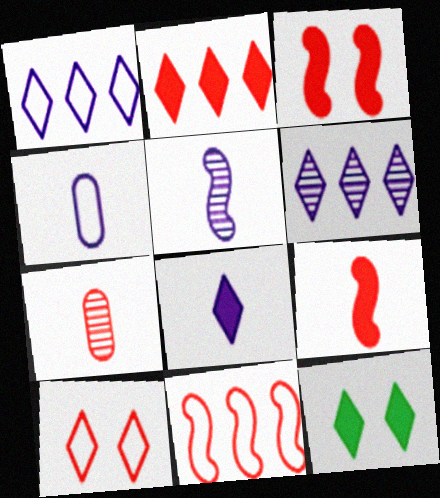[[2, 8, 12], 
[4, 5, 8]]